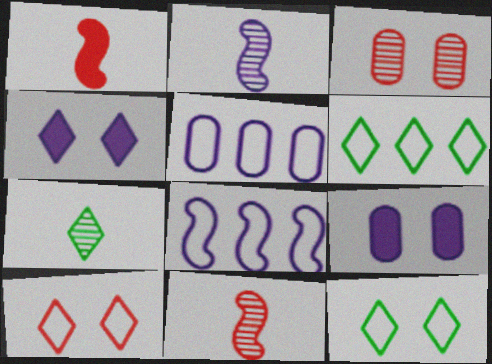[[2, 4, 5], 
[6, 9, 11]]